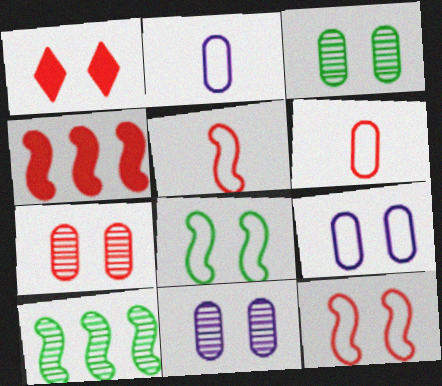[[1, 2, 10], 
[1, 7, 12], 
[1, 8, 11], 
[3, 7, 11]]